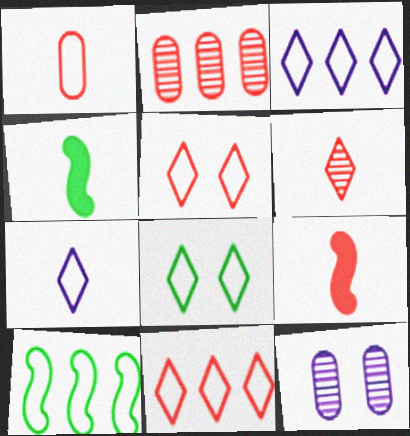[[1, 6, 9], 
[2, 5, 9], 
[4, 11, 12], 
[7, 8, 11]]